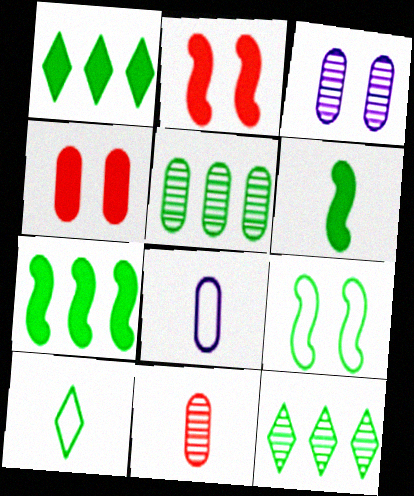[[2, 8, 12], 
[3, 5, 11], 
[4, 5, 8]]